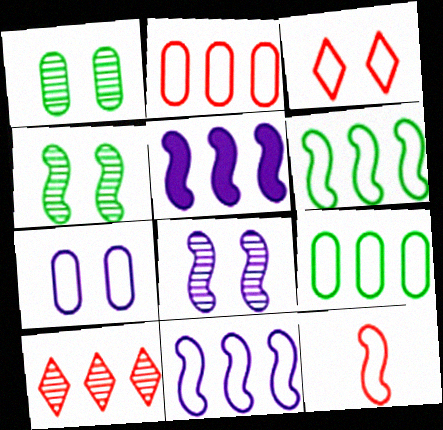[[2, 3, 12], 
[4, 5, 12], 
[5, 9, 10]]